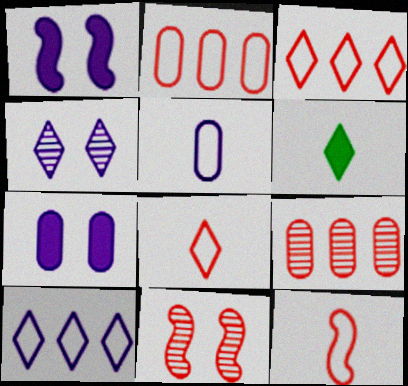[[3, 4, 6]]